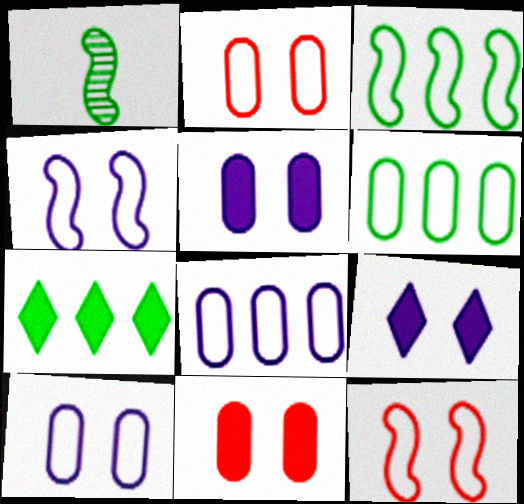[]